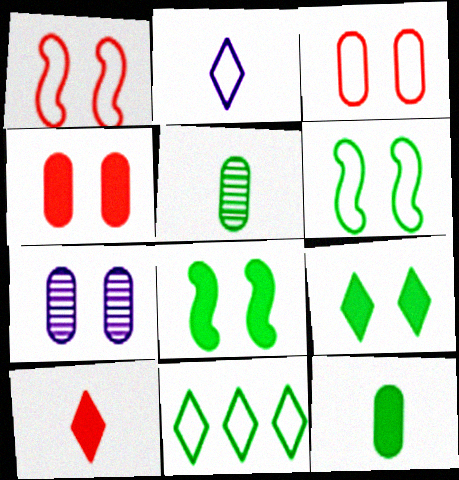[[1, 7, 9], 
[5, 8, 11]]